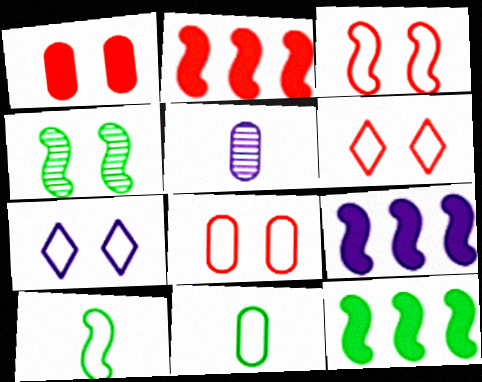[[1, 4, 7], 
[2, 9, 12], 
[3, 6, 8], 
[4, 10, 12], 
[5, 6, 12], 
[5, 7, 9]]